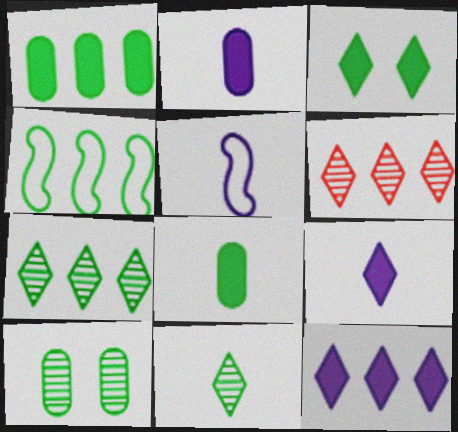[[1, 4, 7]]